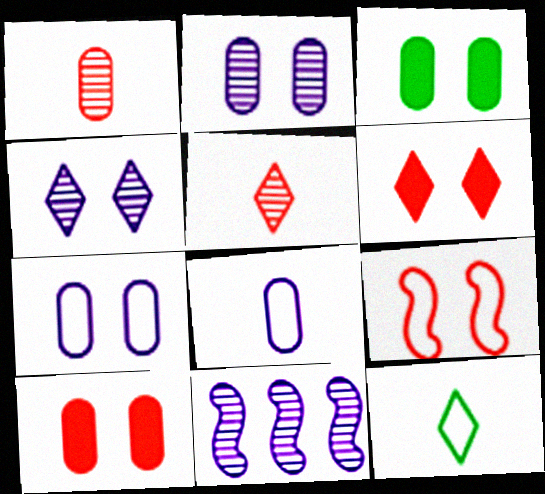[[3, 4, 9], 
[10, 11, 12]]